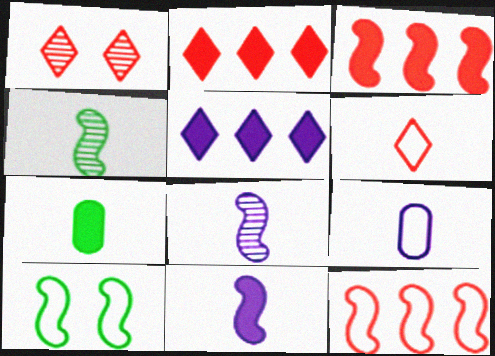[[1, 2, 6], 
[3, 8, 10], 
[6, 7, 8]]